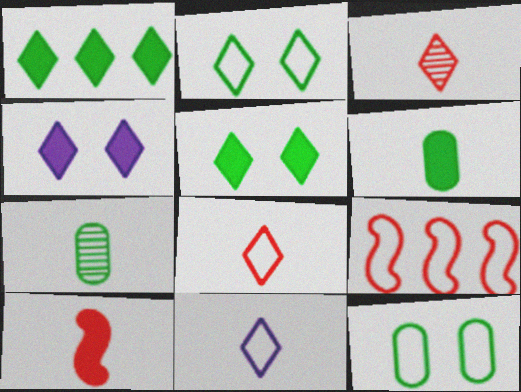[[4, 7, 9], 
[7, 10, 11], 
[9, 11, 12]]